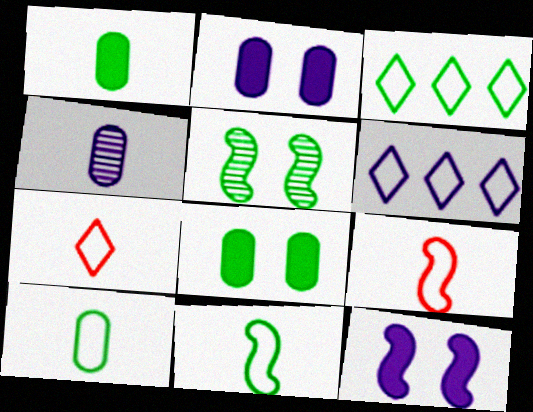[[1, 3, 5], 
[4, 6, 12]]